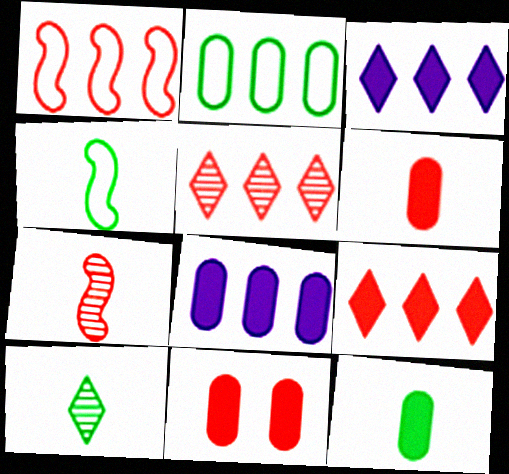[[4, 10, 12], 
[8, 11, 12]]